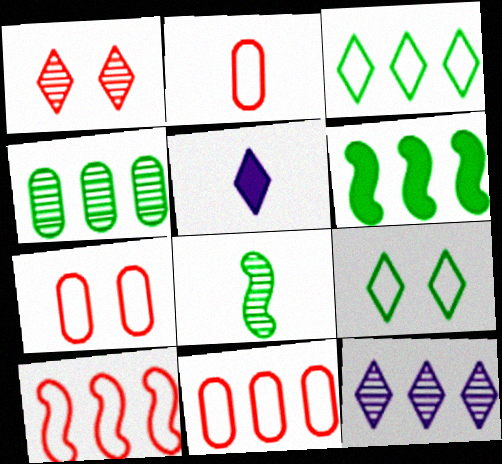[[1, 3, 5], 
[2, 5, 8], 
[2, 7, 11], 
[3, 4, 6], 
[6, 11, 12]]